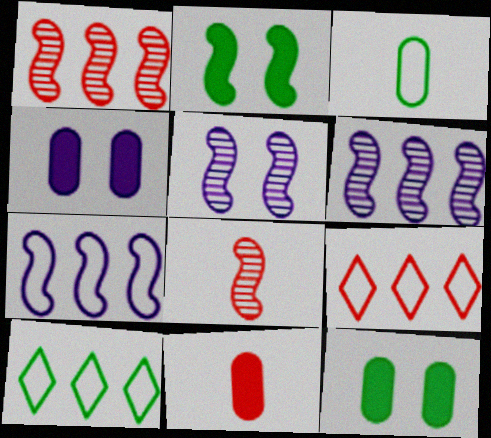[[2, 7, 8], 
[4, 8, 10], 
[5, 10, 11]]